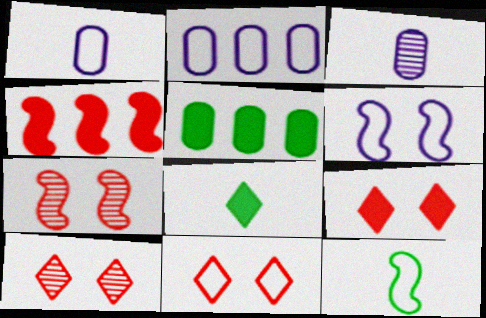[[2, 7, 8], 
[2, 11, 12], 
[9, 10, 11]]